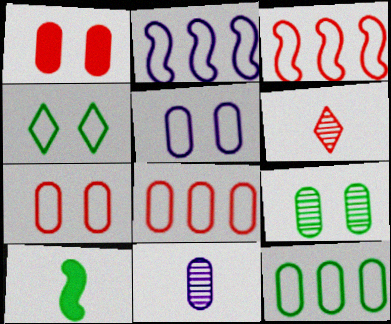[[1, 3, 6], 
[1, 5, 9], 
[1, 11, 12]]